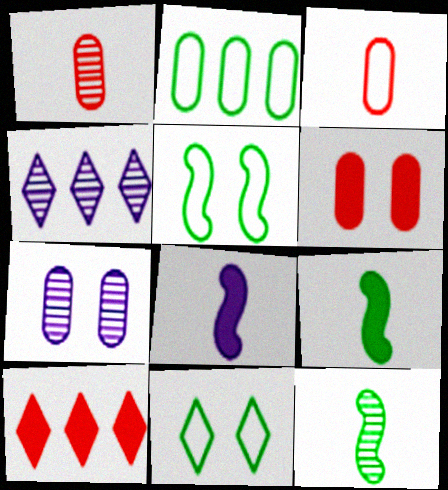[]